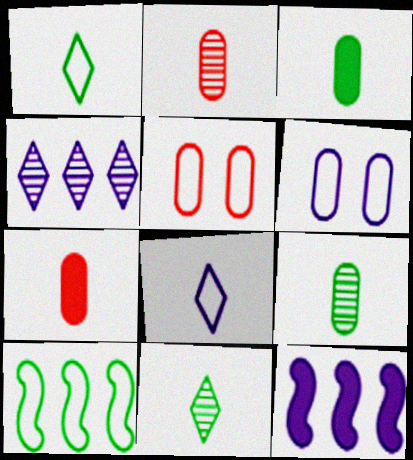[[5, 8, 10], 
[5, 11, 12]]